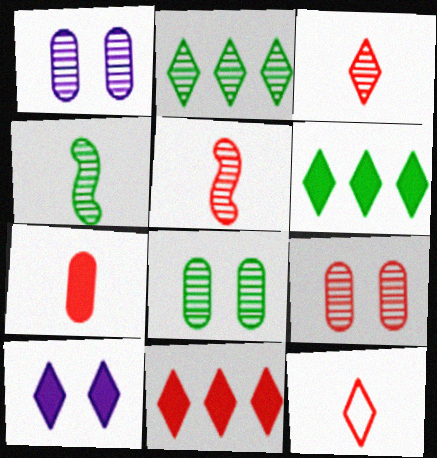[[1, 2, 5], 
[1, 8, 9], 
[2, 4, 8], 
[2, 10, 12], 
[5, 7, 12]]